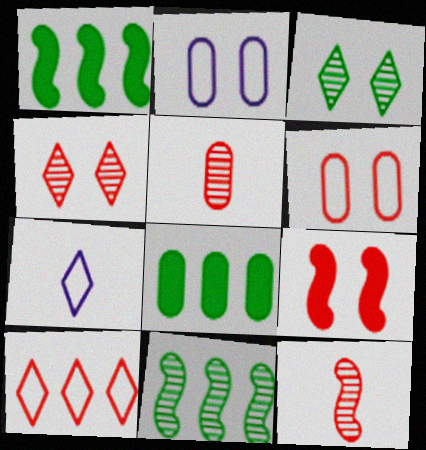[[2, 3, 9], 
[2, 5, 8], 
[4, 6, 9], 
[5, 9, 10]]